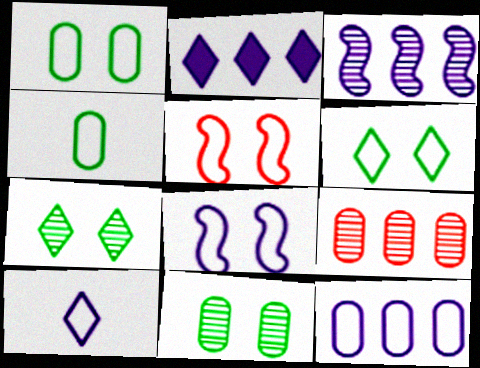[[2, 3, 12], 
[8, 10, 12]]